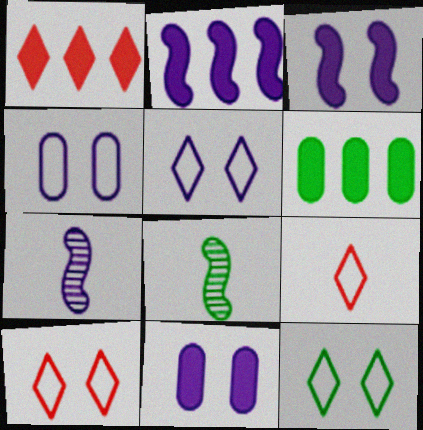[[1, 2, 6], 
[1, 4, 8], 
[5, 10, 12], 
[6, 7, 10], 
[6, 8, 12]]